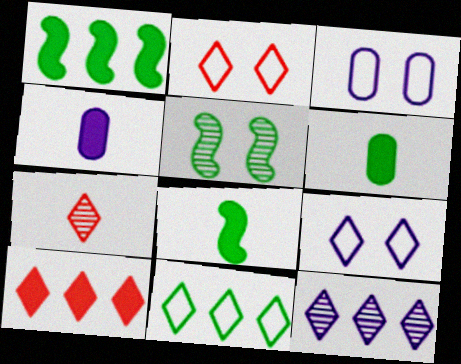[[1, 3, 7], 
[2, 7, 10], 
[5, 6, 11], 
[10, 11, 12]]